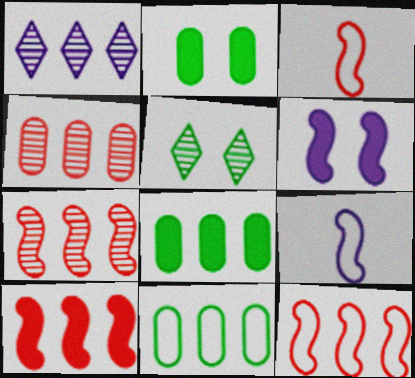[[1, 2, 3], 
[1, 8, 12], 
[1, 10, 11], 
[7, 10, 12]]